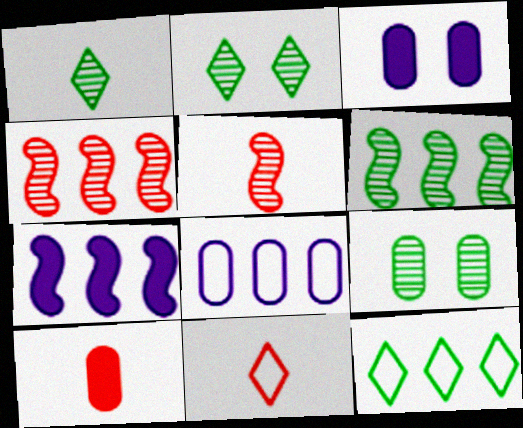[[1, 6, 9], 
[3, 5, 12], 
[3, 6, 11], 
[5, 10, 11], 
[7, 9, 11], 
[8, 9, 10]]